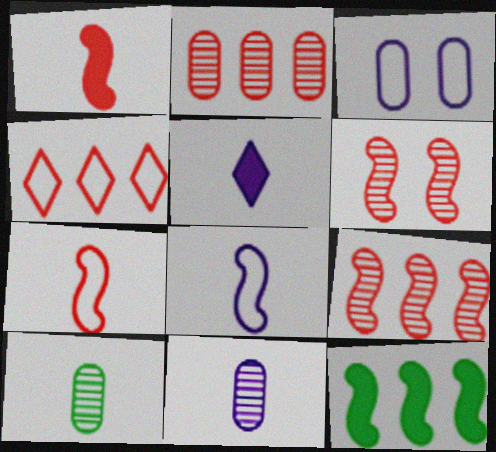[[5, 7, 10], 
[5, 8, 11], 
[6, 8, 12]]